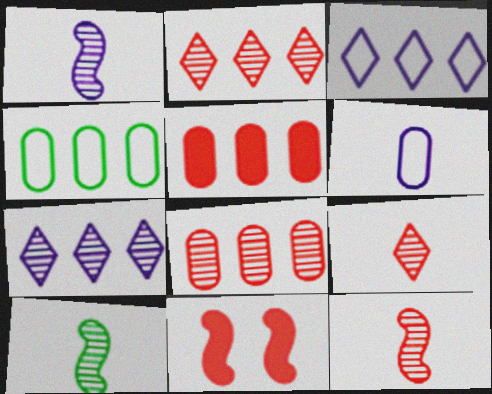[[1, 10, 12]]